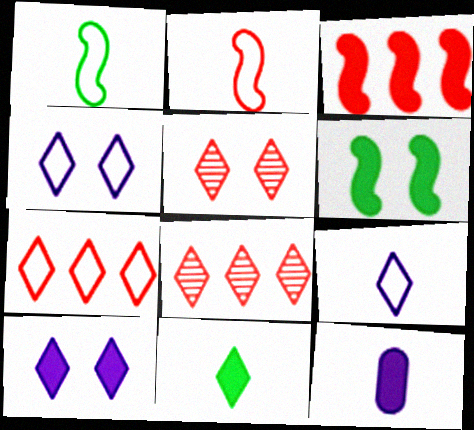[[4, 8, 11]]